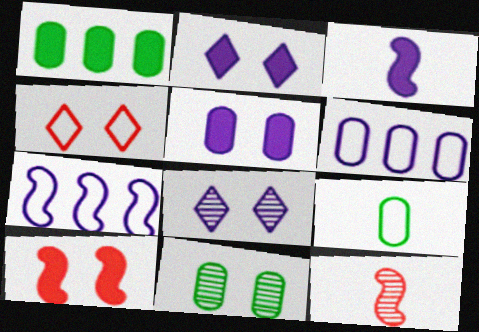[[1, 9, 11], 
[3, 6, 8], 
[4, 7, 9]]